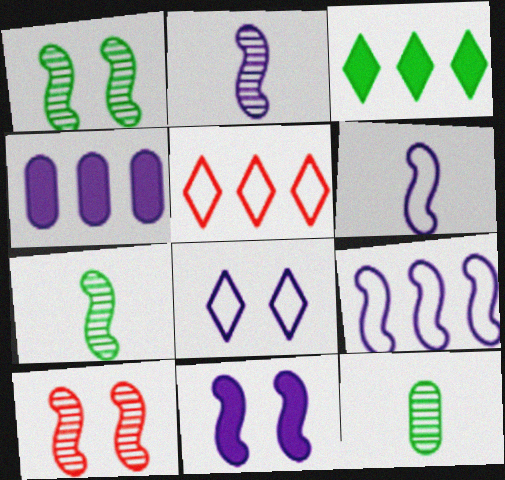[[2, 4, 8], 
[2, 9, 11], 
[5, 11, 12]]